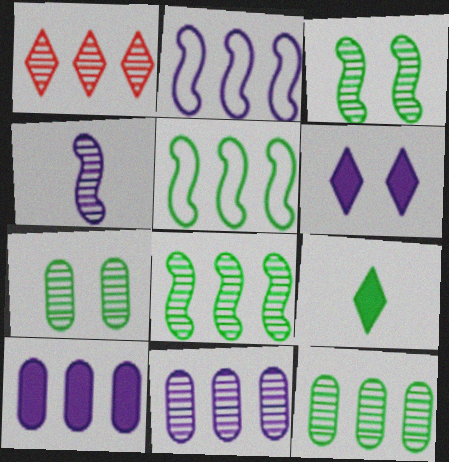[[1, 4, 7], 
[1, 5, 10], 
[1, 8, 11], 
[5, 7, 9]]